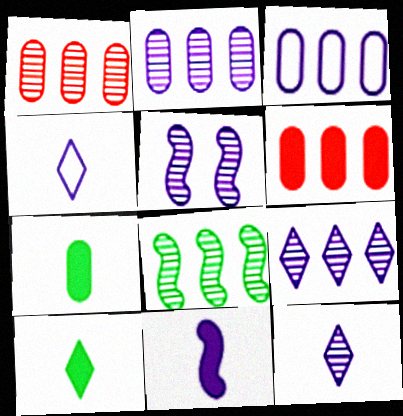[[1, 8, 9], 
[2, 5, 12]]